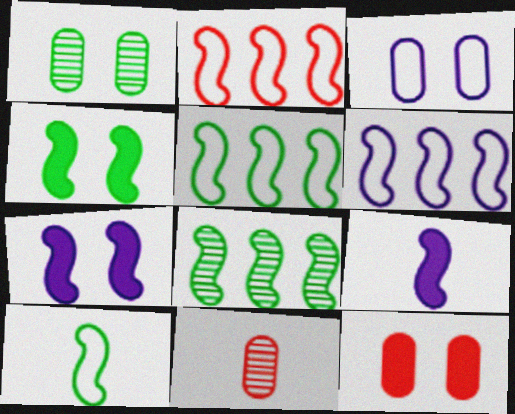[[1, 3, 12], 
[2, 5, 6], 
[4, 8, 10]]